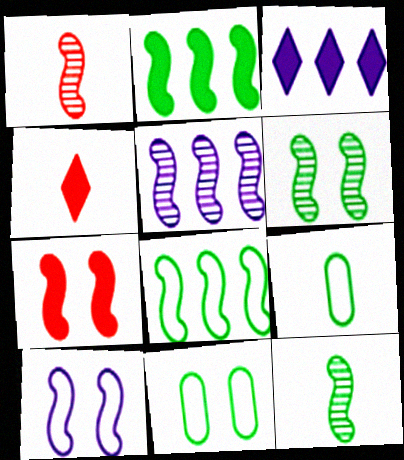[[1, 2, 10], 
[1, 3, 11], 
[1, 5, 6], 
[4, 5, 11], 
[6, 7, 10]]